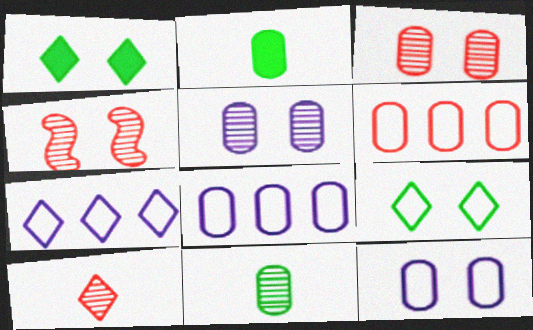[[1, 4, 12], 
[1, 7, 10], 
[2, 3, 8], 
[2, 4, 7], 
[2, 5, 6]]